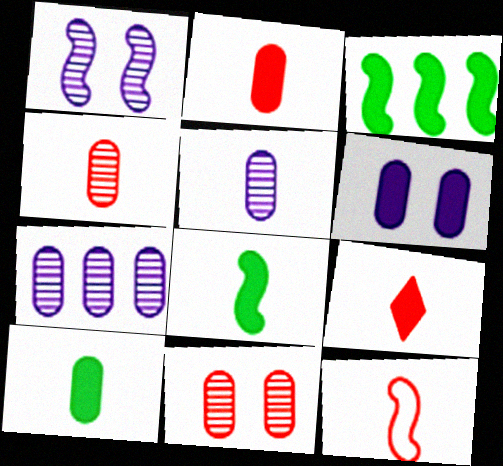[[1, 3, 12], 
[3, 6, 9], 
[4, 9, 12]]